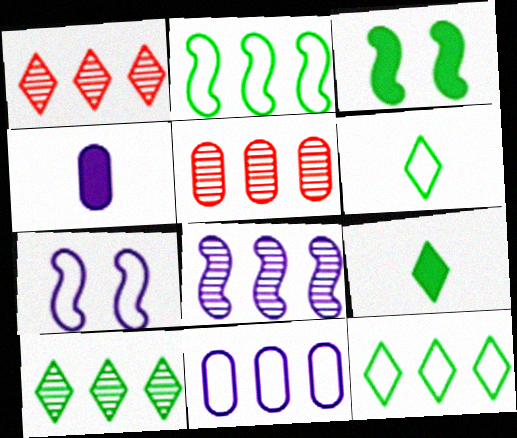[[5, 7, 9], 
[5, 8, 10]]